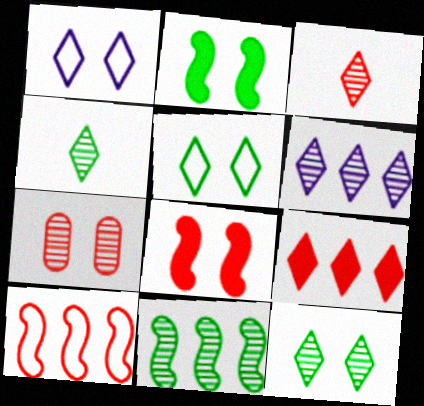[[1, 2, 7], 
[1, 4, 9], 
[3, 6, 12]]